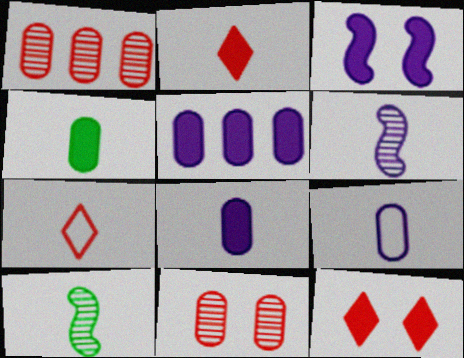[[2, 9, 10], 
[4, 6, 7], 
[7, 8, 10]]